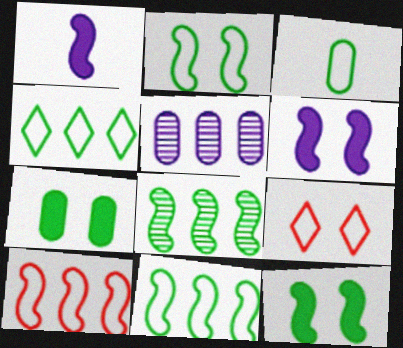[[2, 3, 4]]